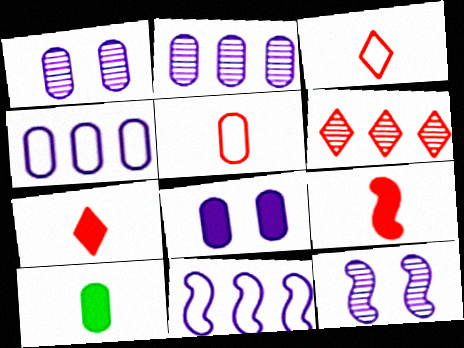[]